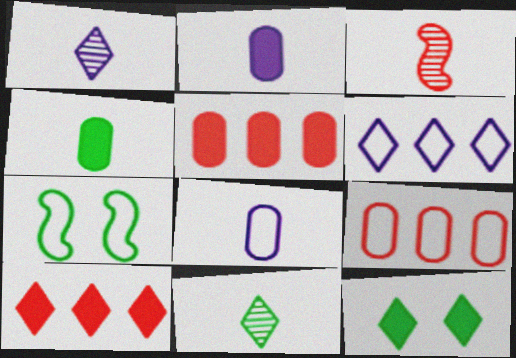[[1, 5, 7]]